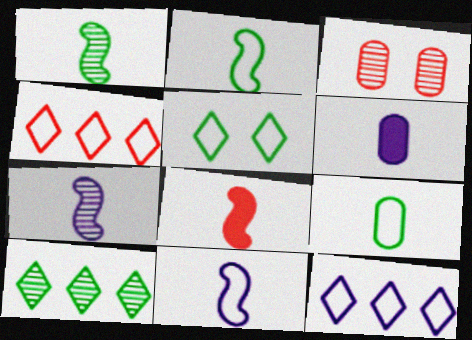[[1, 8, 11], 
[2, 7, 8], 
[3, 4, 8], 
[3, 7, 10]]